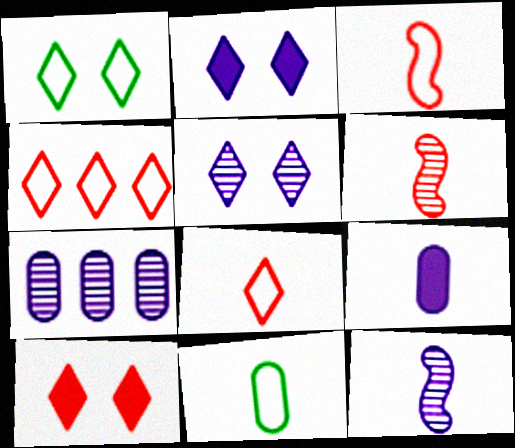[[1, 5, 10], 
[5, 7, 12]]